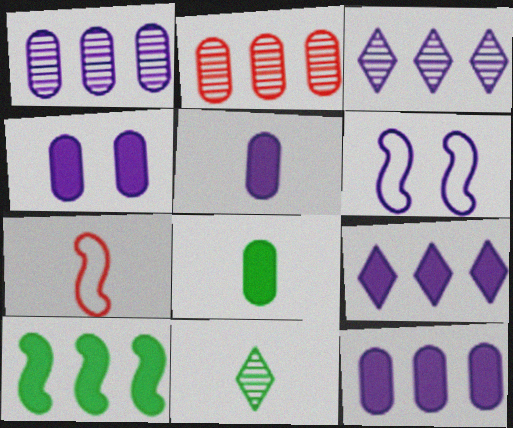[[3, 5, 6], 
[4, 5, 12], 
[5, 7, 11]]